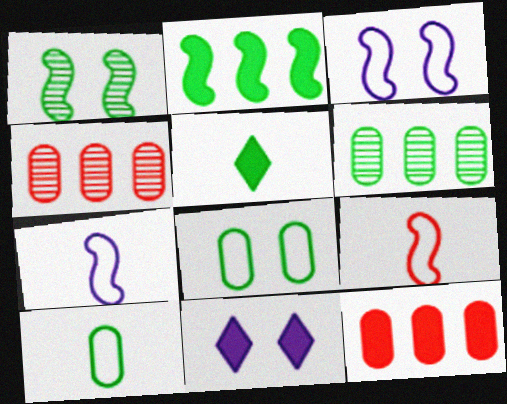[[3, 4, 5], 
[6, 9, 11]]